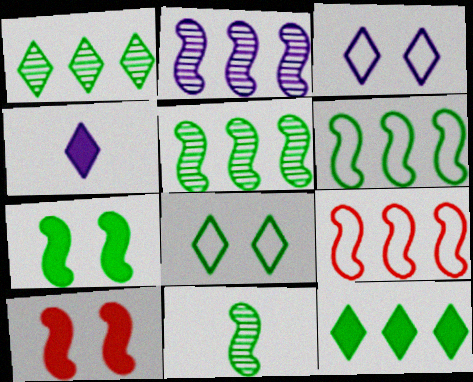[[6, 7, 11]]